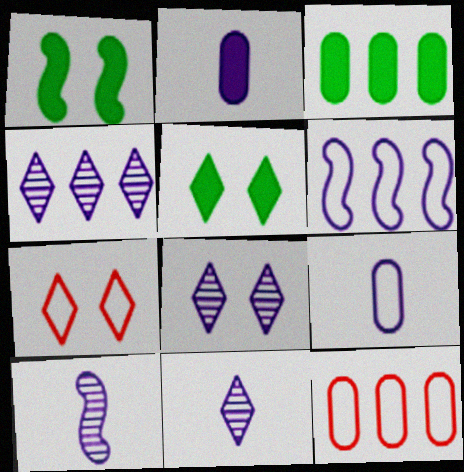[[1, 11, 12], 
[2, 6, 8], 
[3, 7, 10], 
[4, 8, 11], 
[5, 7, 8], 
[5, 10, 12]]